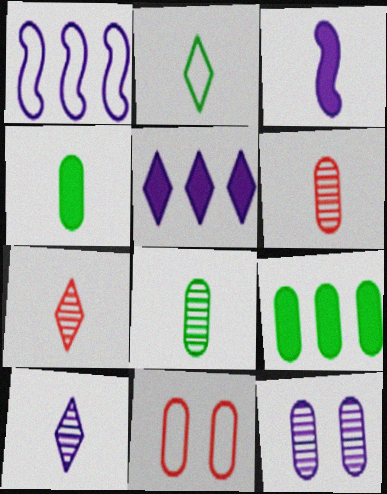[[1, 2, 11], 
[2, 3, 6]]